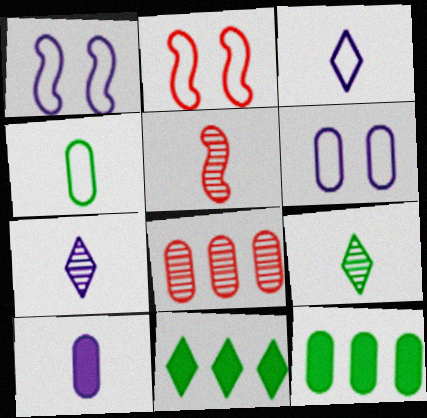[[2, 7, 12], 
[5, 6, 11]]